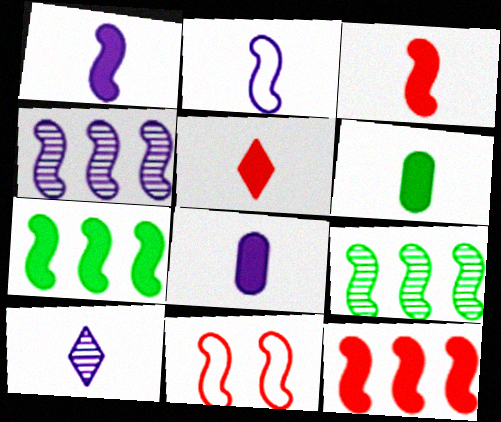[[1, 5, 6], 
[1, 9, 11], 
[2, 8, 10]]